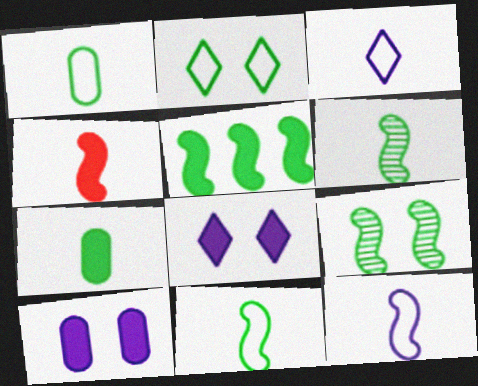[[4, 6, 12], 
[5, 9, 11]]